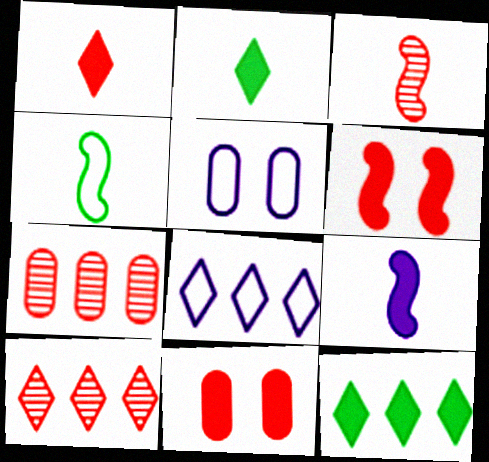[[3, 4, 9], 
[3, 5, 12], 
[8, 10, 12], 
[9, 11, 12]]